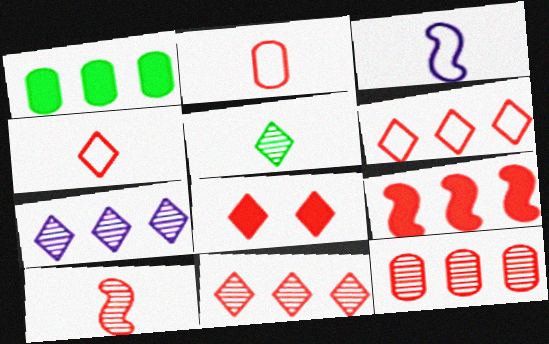[[4, 8, 11], 
[6, 9, 12]]